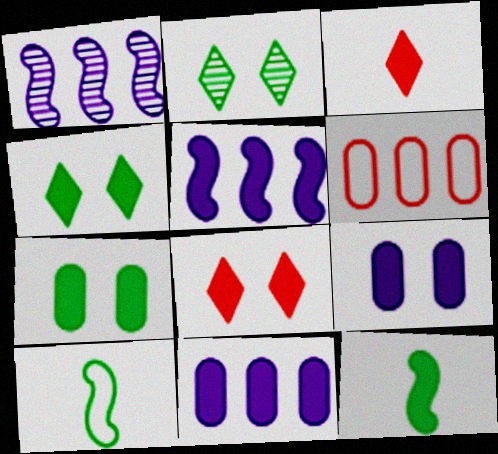[[3, 5, 7], 
[8, 11, 12]]